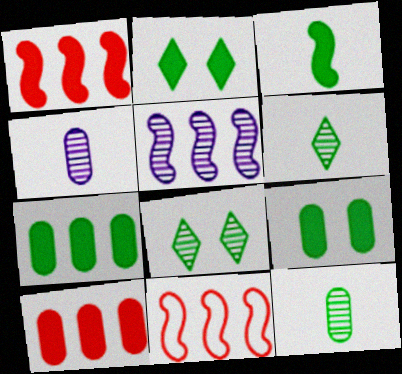[[2, 3, 7], 
[2, 4, 11]]